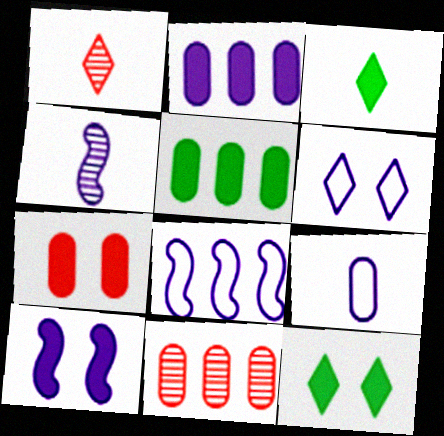[[2, 4, 6], 
[4, 8, 10], 
[6, 8, 9], 
[7, 10, 12]]